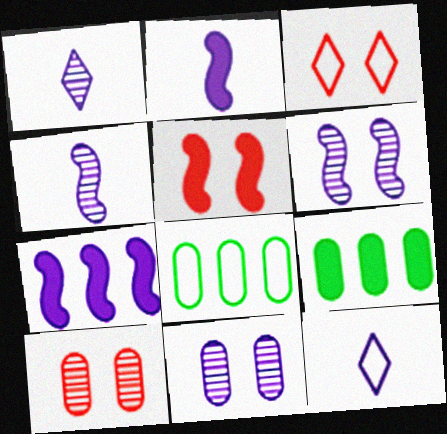[[1, 5, 8], 
[3, 4, 9], 
[3, 5, 10], 
[7, 11, 12]]